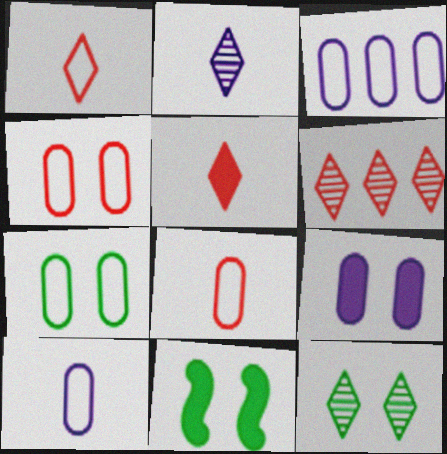[[2, 6, 12], 
[3, 7, 8], 
[6, 10, 11], 
[7, 11, 12]]